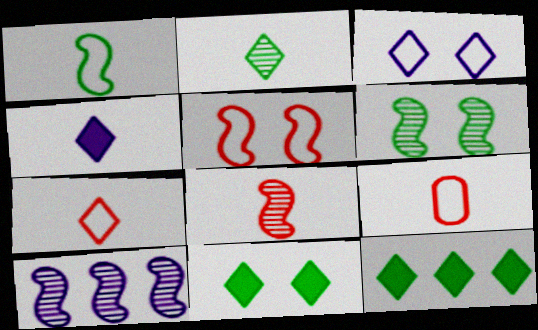[[2, 4, 7], 
[6, 8, 10], 
[9, 10, 11]]